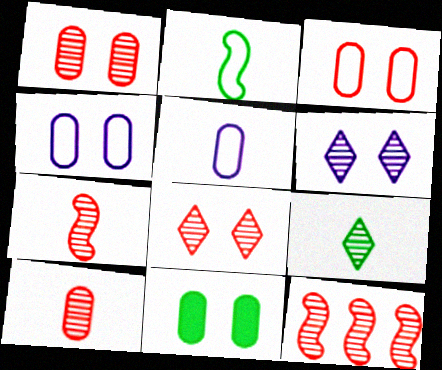[[1, 4, 11], 
[8, 10, 12]]